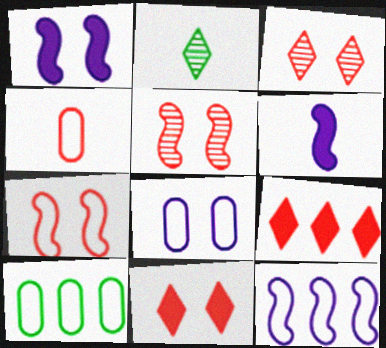[[2, 4, 6], 
[3, 6, 10], 
[4, 5, 9], 
[4, 8, 10]]